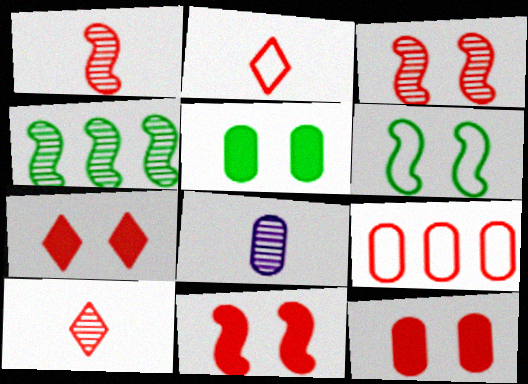[[1, 7, 9], 
[5, 8, 9], 
[7, 11, 12], 
[9, 10, 11]]